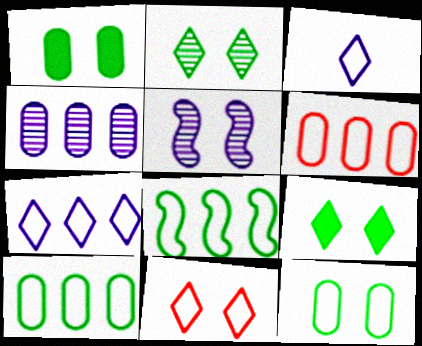[[1, 5, 11], 
[6, 7, 8]]